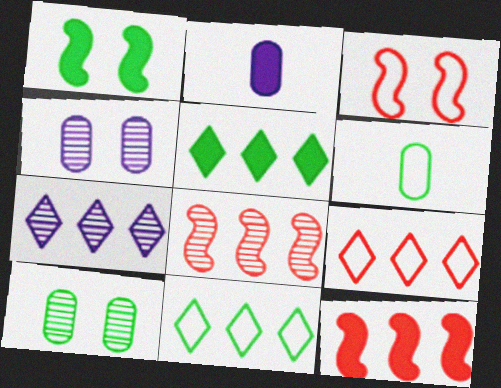[[5, 7, 9]]